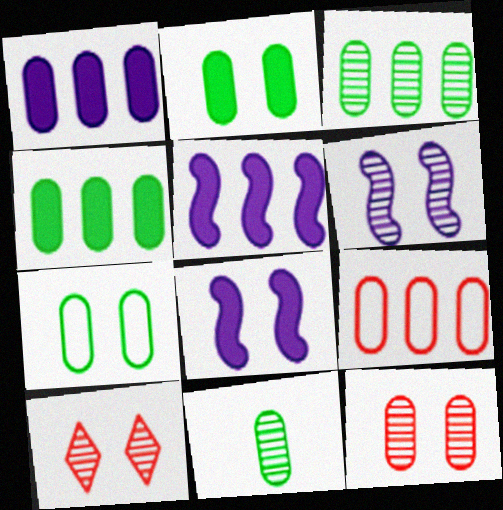[[1, 3, 9], 
[4, 7, 11], 
[7, 8, 10]]